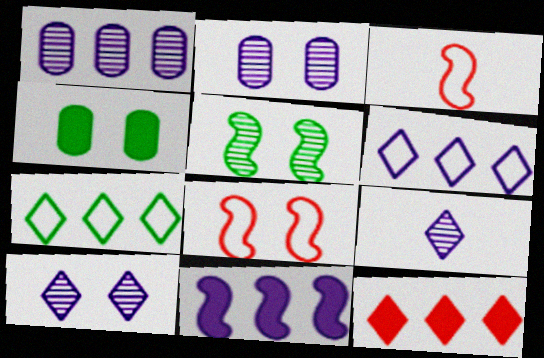[[1, 6, 11], 
[3, 5, 11], 
[4, 8, 10]]